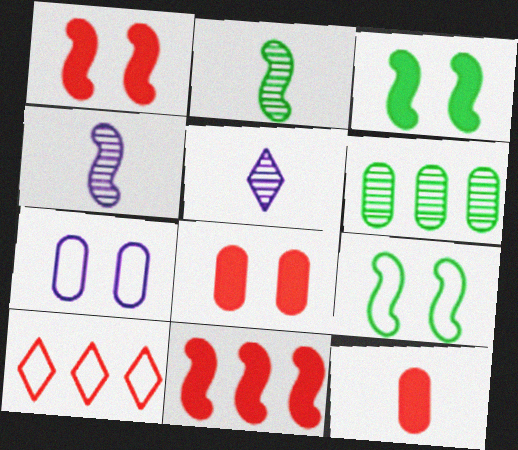[[4, 9, 11], 
[6, 7, 12]]